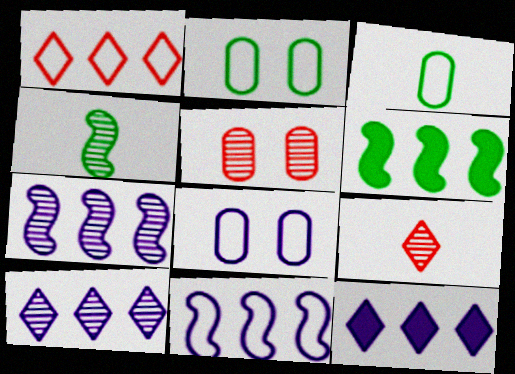[[4, 5, 10], 
[6, 8, 9]]